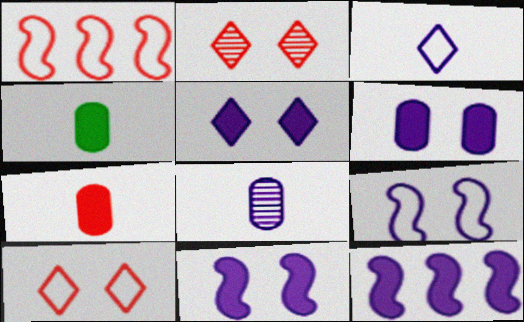[[1, 2, 7], 
[5, 6, 11]]